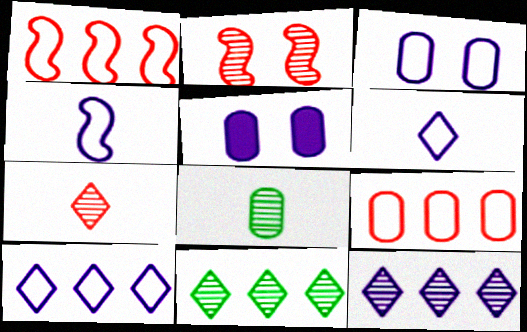[[2, 8, 12], 
[3, 4, 10], 
[4, 5, 12], 
[5, 8, 9]]